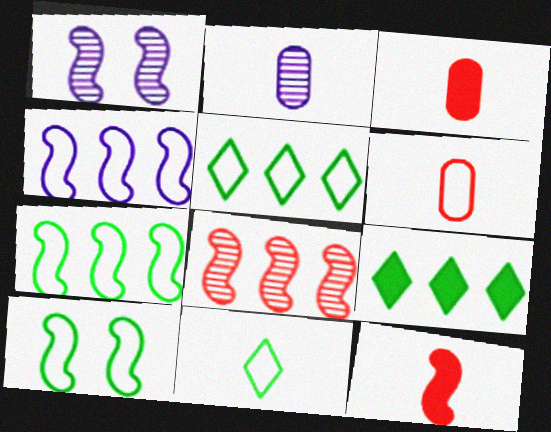[[1, 3, 5], 
[1, 6, 9], 
[1, 7, 12], 
[2, 11, 12]]